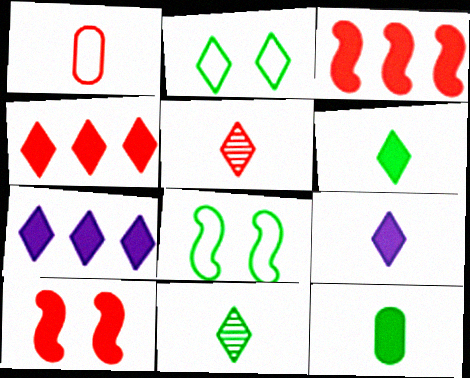[[2, 5, 7], 
[7, 10, 12]]